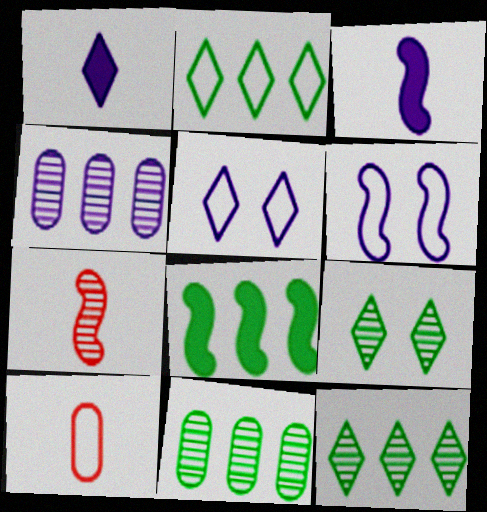[[1, 4, 6], 
[2, 6, 10], 
[2, 8, 11], 
[3, 4, 5], 
[4, 7, 9], 
[6, 7, 8]]